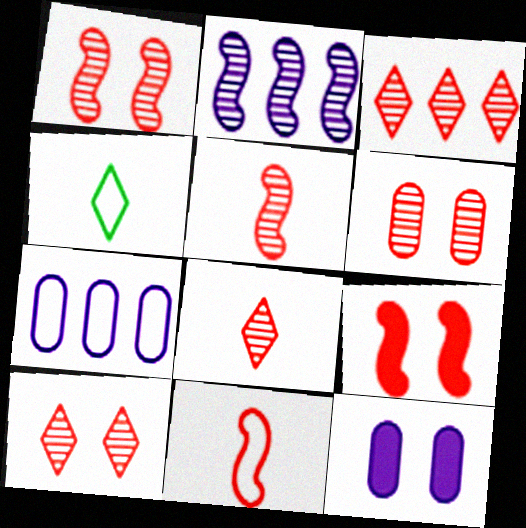[[1, 6, 10], 
[3, 5, 6], 
[3, 8, 10]]